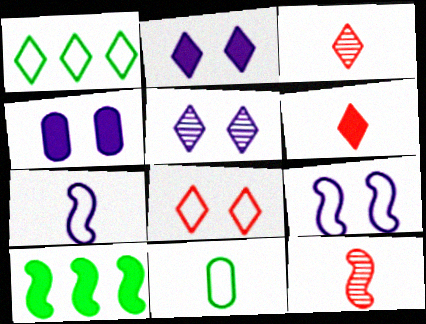[[1, 2, 3], 
[1, 4, 12], 
[1, 5, 6], 
[4, 5, 9], 
[4, 6, 10], 
[9, 10, 12]]